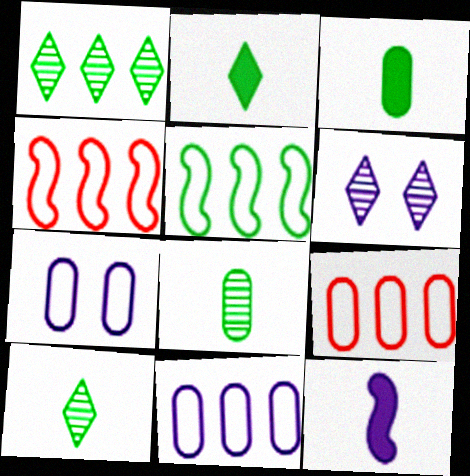[[3, 4, 6], 
[6, 11, 12]]